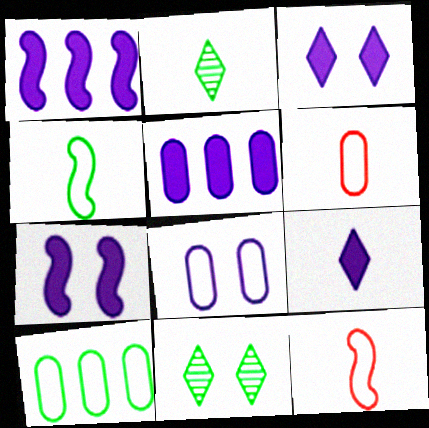[[1, 6, 11], 
[5, 7, 9], 
[5, 11, 12], 
[6, 8, 10]]